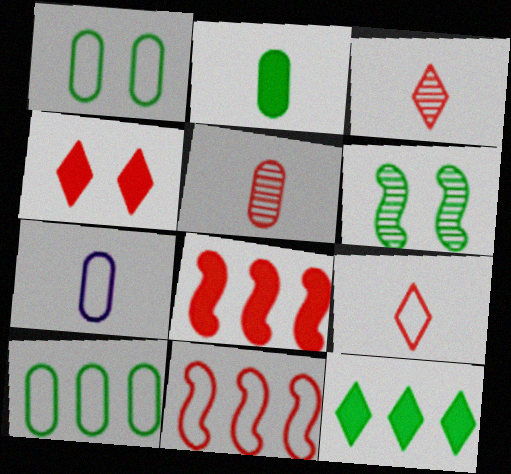[[2, 5, 7], 
[4, 5, 11]]